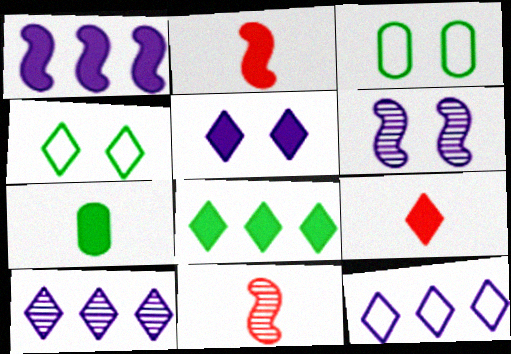[[2, 3, 10], 
[4, 9, 10], 
[5, 8, 9]]